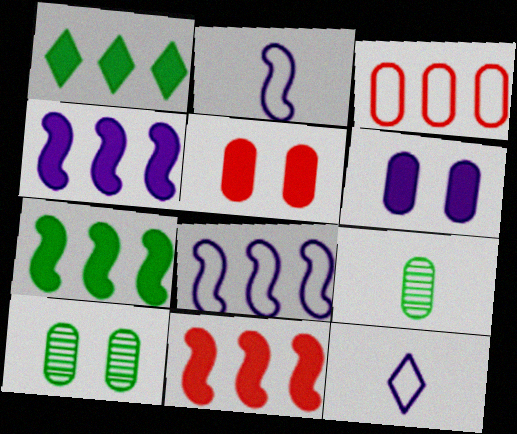[[3, 6, 9], 
[4, 7, 11], 
[10, 11, 12]]